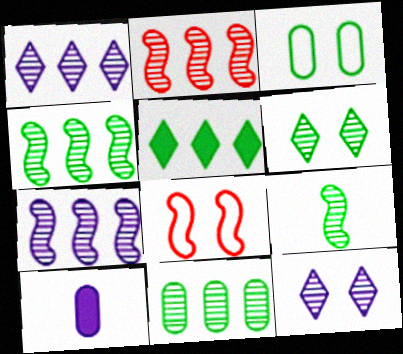[[1, 2, 11], 
[2, 4, 7], 
[3, 5, 9], 
[6, 9, 11]]